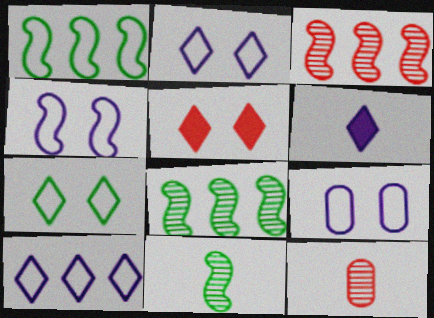[[2, 4, 9]]